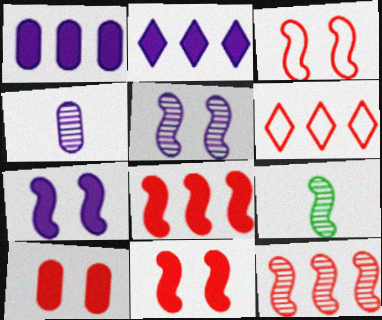[[5, 9, 12]]